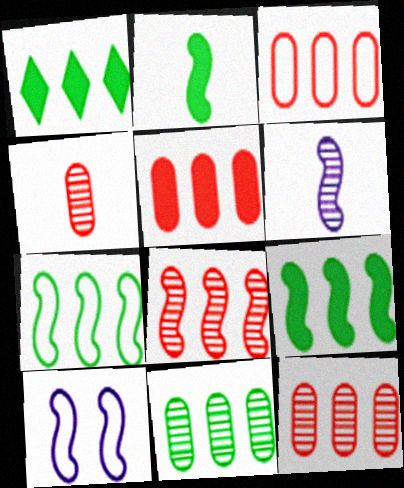[[1, 4, 10], 
[1, 7, 11], 
[2, 8, 10], 
[3, 5, 12]]